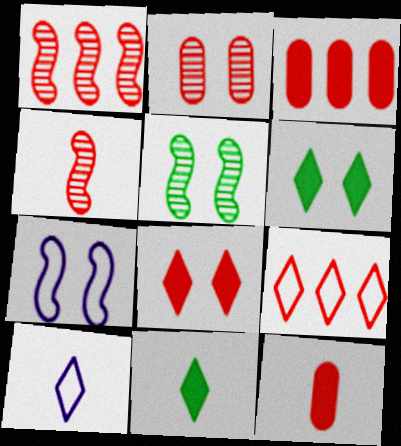[[1, 3, 9], 
[2, 6, 7], 
[3, 5, 10]]